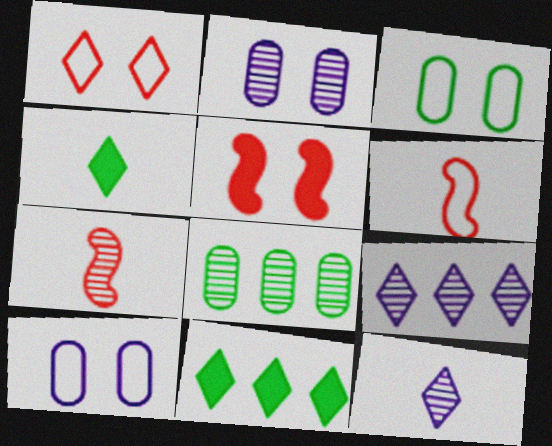[[1, 4, 9], 
[1, 11, 12], 
[2, 6, 11], 
[7, 10, 11]]